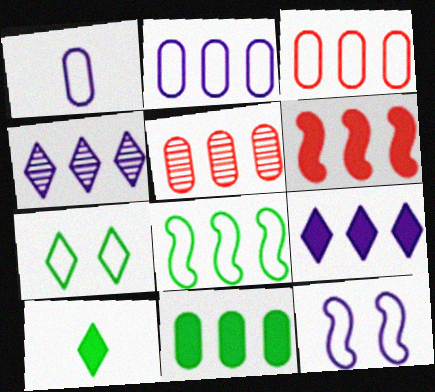[[2, 5, 11], 
[5, 8, 9], 
[5, 10, 12], 
[6, 9, 11]]